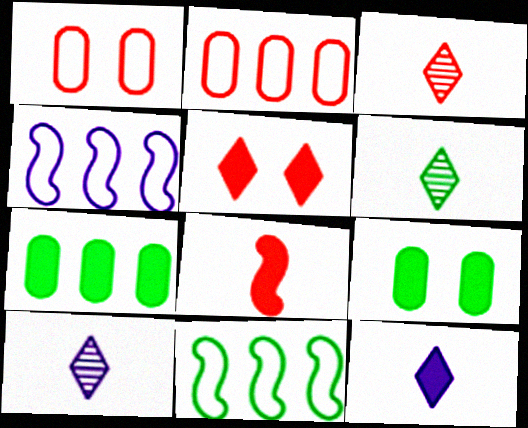[[3, 4, 9], 
[3, 6, 10], 
[6, 9, 11]]